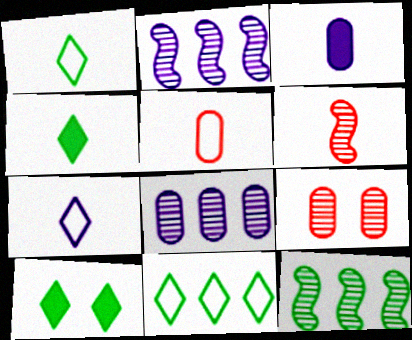[[1, 3, 6], 
[2, 5, 10]]